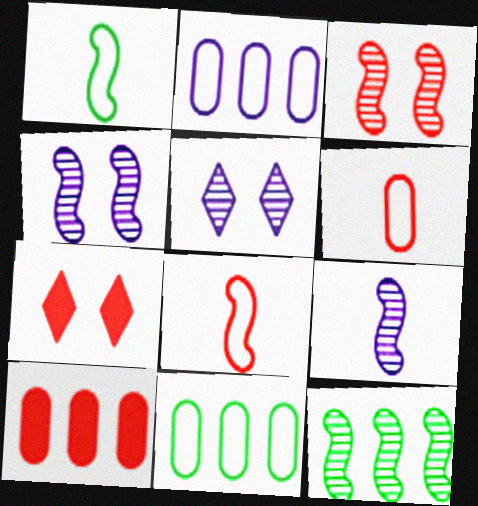[[1, 5, 10], 
[3, 9, 12], 
[7, 9, 11]]